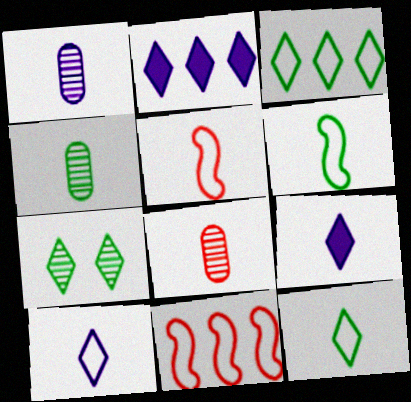[[1, 4, 8], 
[4, 5, 9], 
[6, 8, 9]]